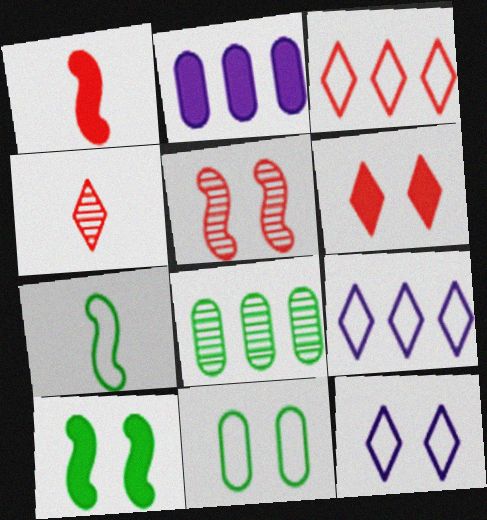[[1, 8, 12], 
[3, 4, 6]]